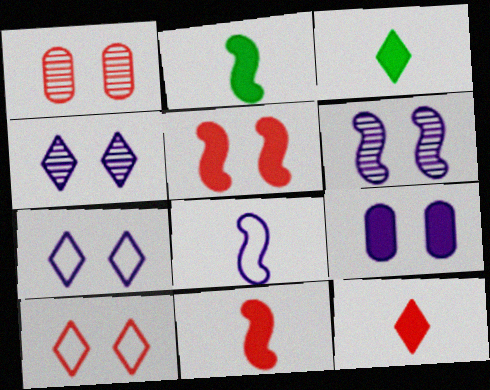[[1, 5, 10], 
[6, 7, 9]]